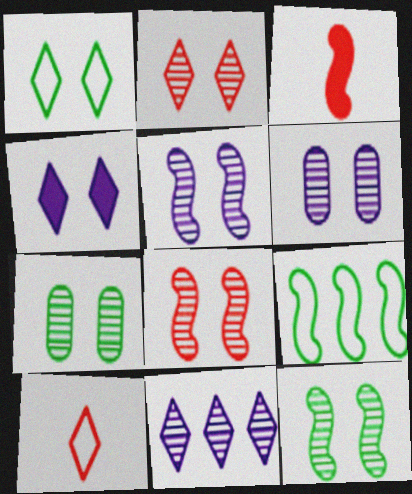[[1, 2, 4], 
[2, 5, 7], 
[2, 6, 12], 
[3, 5, 9], 
[5, 8, 12]]